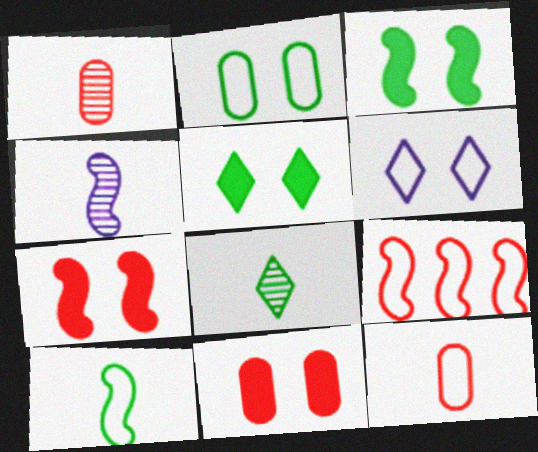[[1, 4, 8], 
[3, 4, 9]]